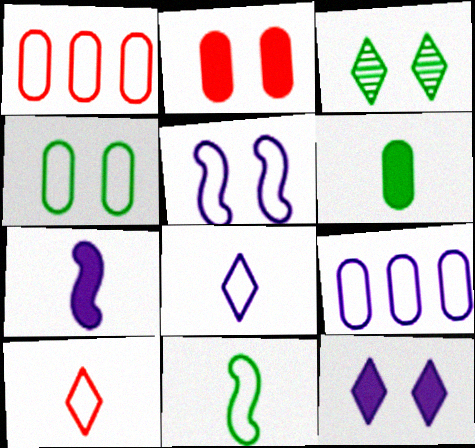[[1, 3, 7], 
[2, 3, 5], 
[5, 8, 9]]